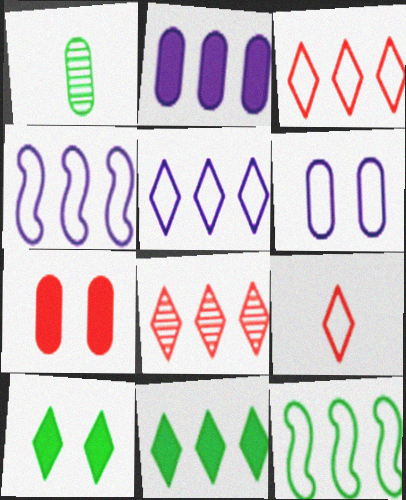[[1, 10, 12], 
[2, 8, 12], 
[5, 8, 11], 
[6, 9, 12]]